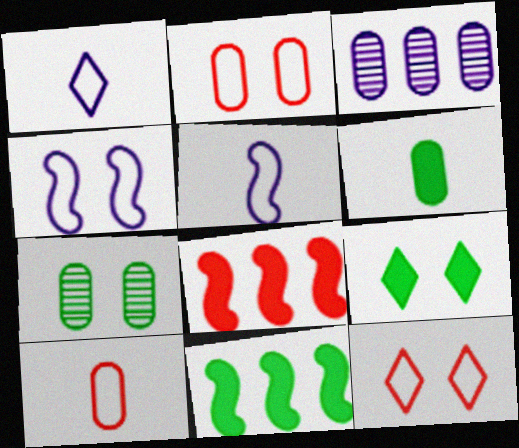[[1, 7, 8], 
[2, 3, 6], 
[6, 9, 11]]